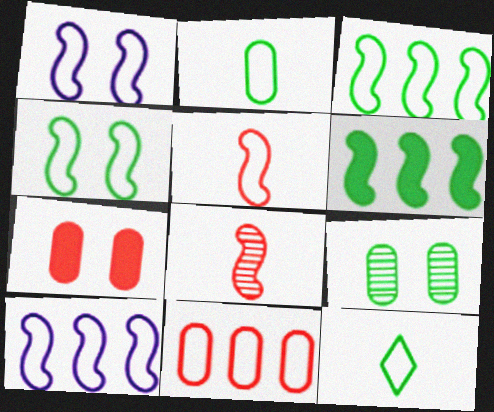[[1, 3, 5], 
[1, 6, 8], 
[1, 11, 12], 
[4, 5, 10], 
[6, 9, 12]]